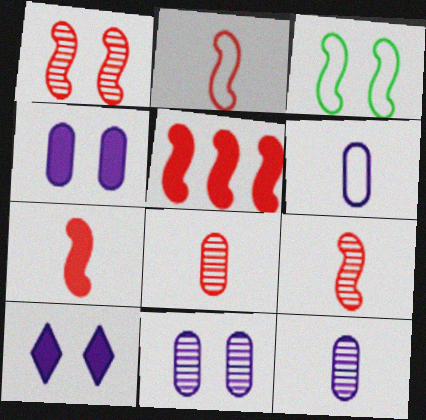[[1, 2, 5], 
[2, 7, 9]]